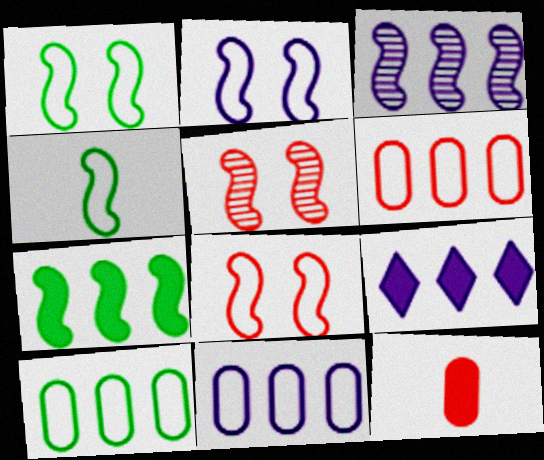[[1, 2, 8], 
[3, 9, 11], 
[6, 10, 11]]